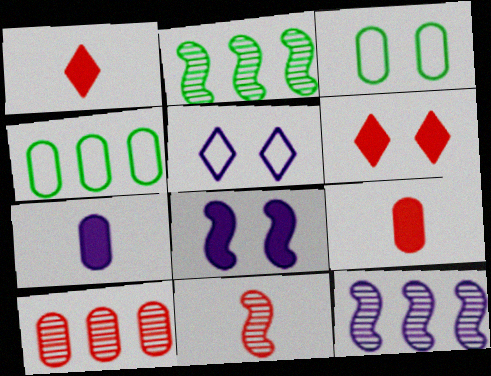[[1, 3, 12], 
[2, 5, 9], 
[3, 7, 10], 
[5, 7, 12]]